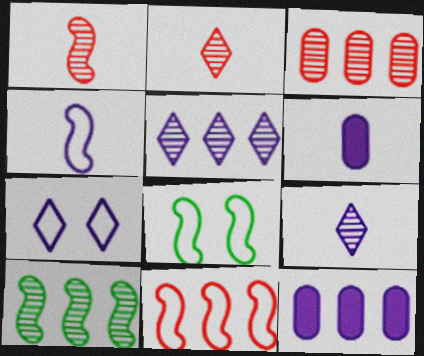[[2, 8, 12], 
[3, 5, 10], 
[4, 6, 9], 
[4, 8, 11]]